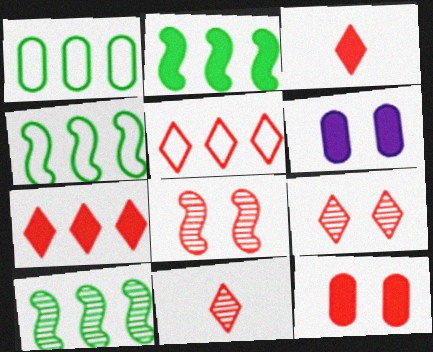[[2, 3, 6], 
[2, 4, 10], 
[3, 5, 9], 
[4, 6, 11]]